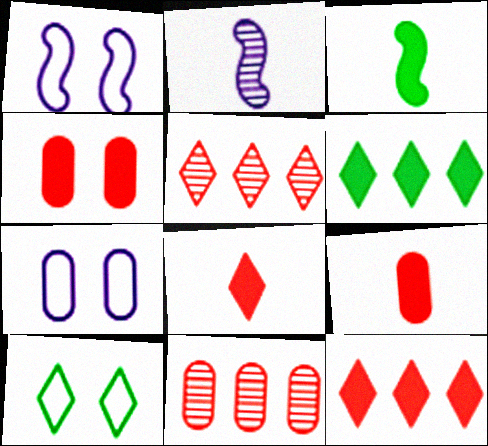[[3, 5, 7]]